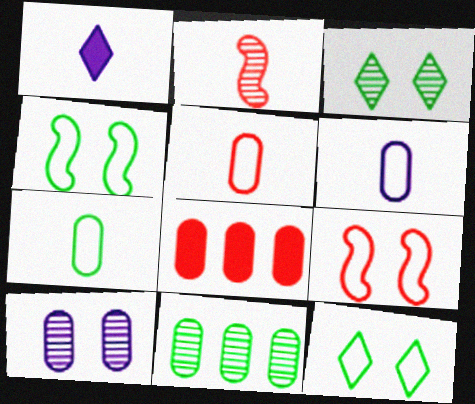[[1, 2, 7], 
[1, 9, 11], 
[5, 6, 7], 
[7, 8, 10]]